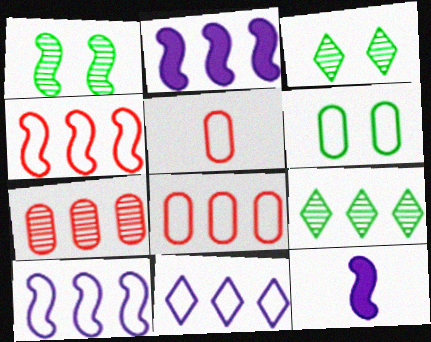[[1, 4, 12], 
[2, 3, 5], 
[2, 8, 9], 
[3, 8, 12]]